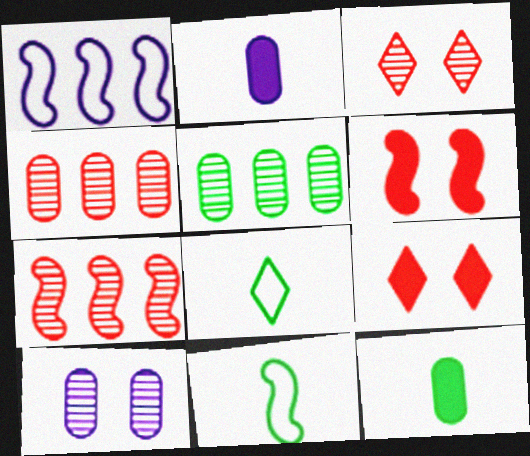[[1, 3, 12]]